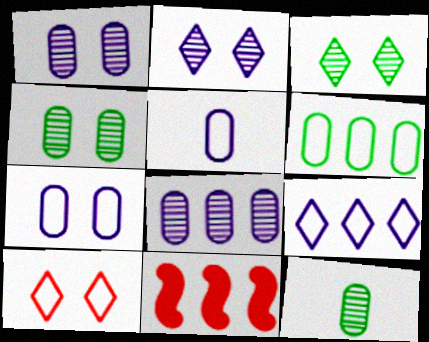[[3, 5, 11]]